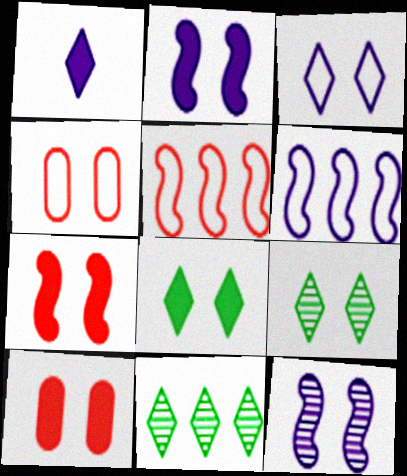[[2, 4, 9], 
[2, 8, 10], 
[4, 8, 12]]